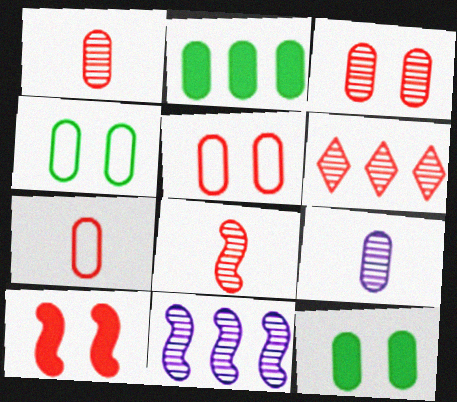[[2, 5, 9], 
[3, 6, 8], 
[6, 7, 10]]